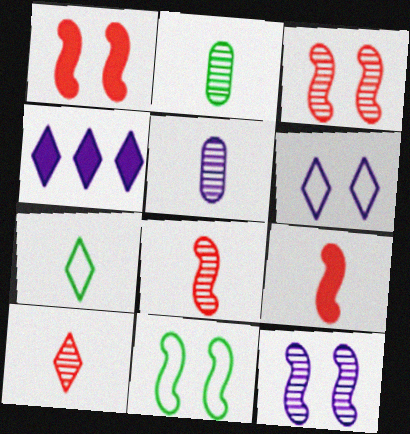[[1, 11, 12], 
[5, 7, 9]]